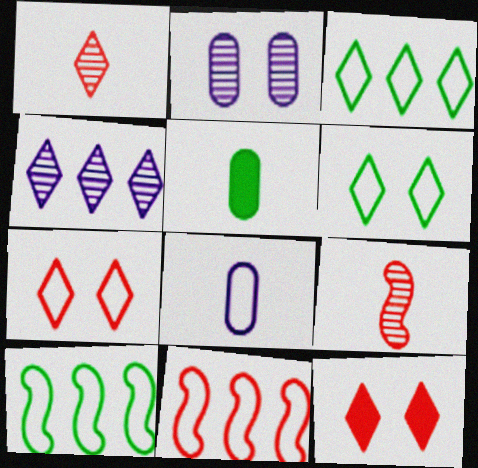[[6, 8, 11], 
[7, 8, 10]]